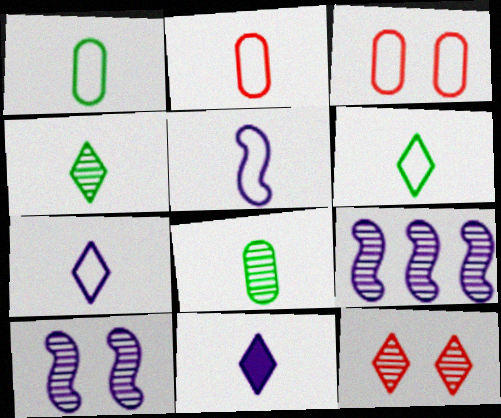[[2, 5, 6], 
[8, 9, 12]]